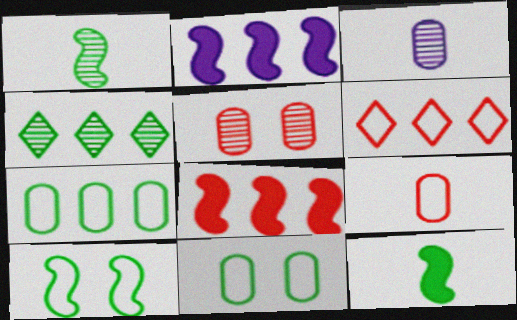[[4, 11, 12]]